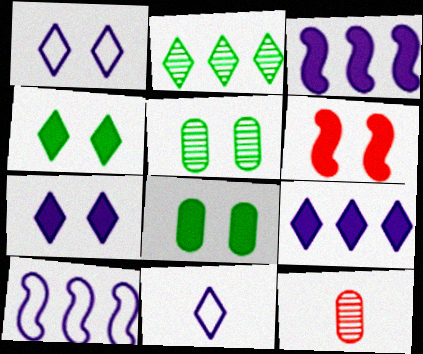[[1, 5, 6], 
[4, 10, 12], 
[6, 7, 8]]